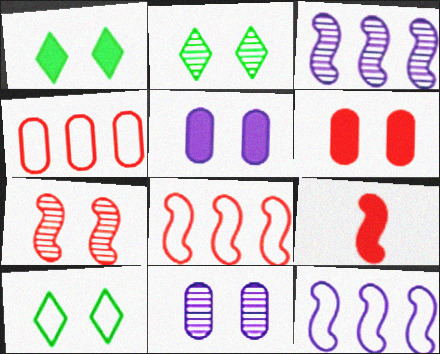[[1, 2, 10], 
[2, 7, 11], 
[5, 7, 10], 
[7, 8, 9]]